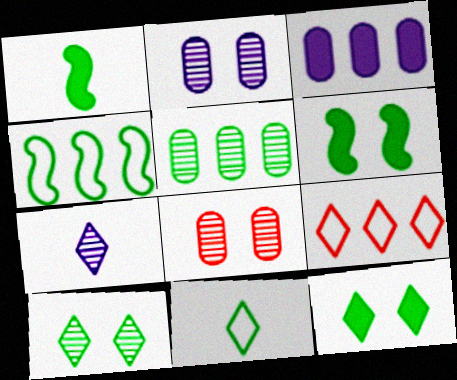[[1, 2, 9], 
[5, 6, 11], 
[7, 9, 12]]